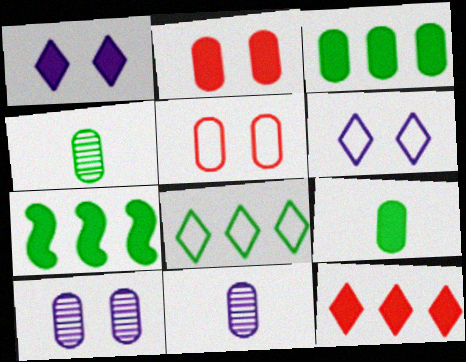[[3, 5, 11]]